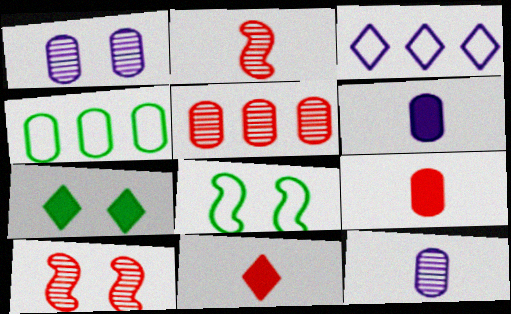[[1, 4, 9]]